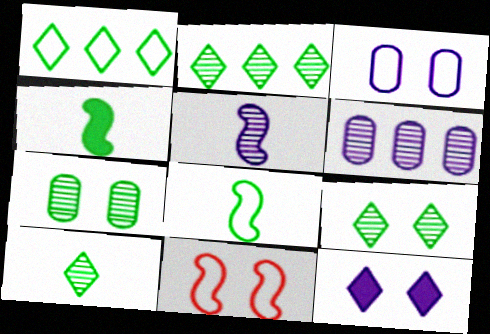[[1, 4, 7], 
[2, 9, 10], 
[7, 11, 12]]